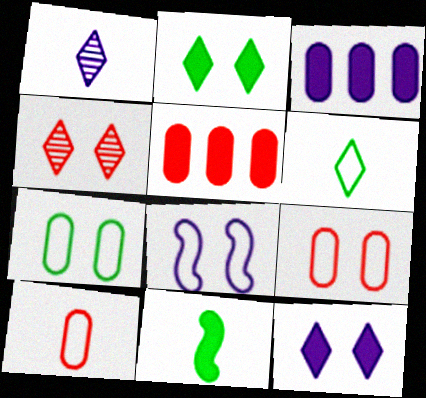[[1, 3, 8], 
[1, 10, 11], 
[5, 11, 12]]